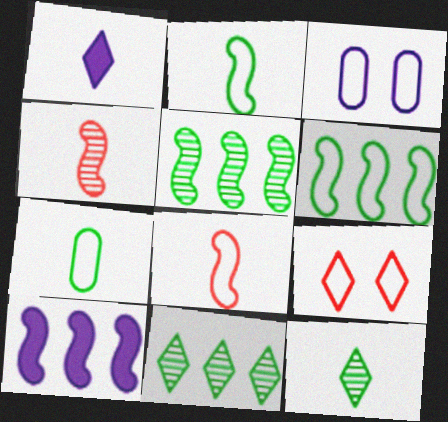[[1, 4, 7], 
[1, 9, 11]]